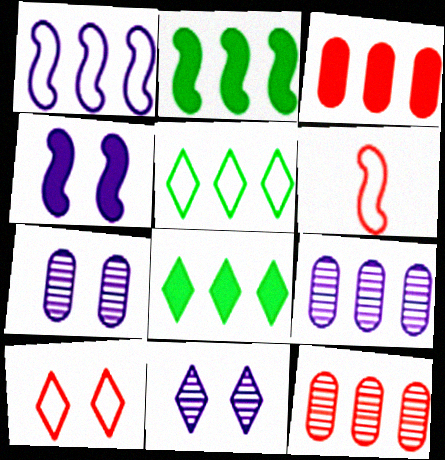[[1, 8, 12], 
[6, 7, 8]]